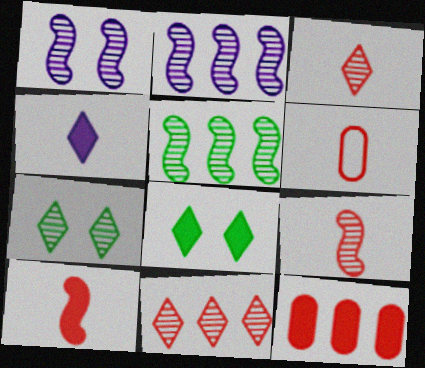[[1, 5, 9], 
[2, 6, 8], 
[3, 6, 10]]